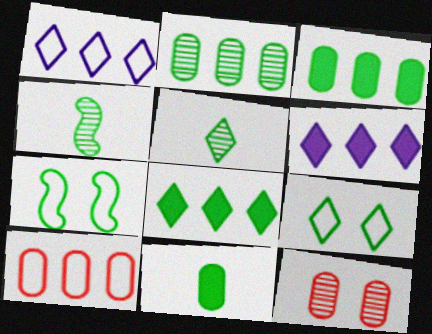[[3, 4, 9], 
[3, 5, 7], 
[5, 8, 9]]